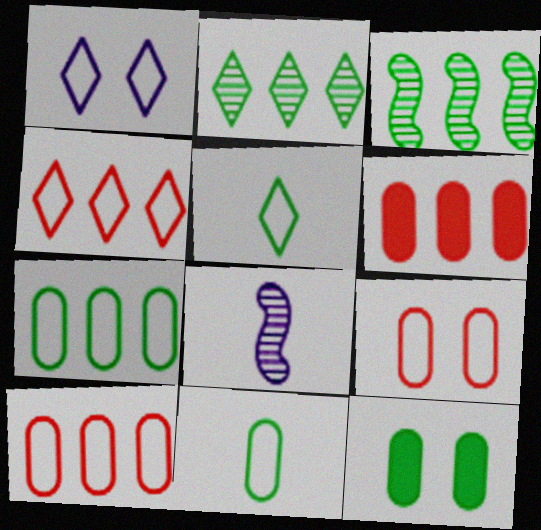[[1, 4, 5], 
[3, 5, 12], 
[4, 8, 12]]